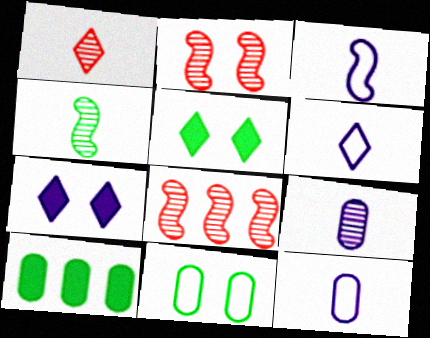[[1, 4, 9], 
[2, 6, 10], 
[2, 7, 11], 
[3, 6, 12], 
[5, 8, 12]]